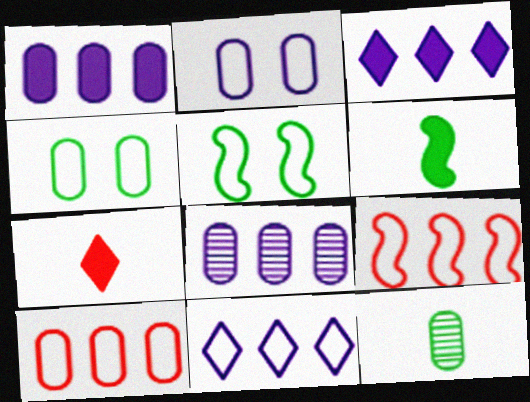[[5, 7, 8]]